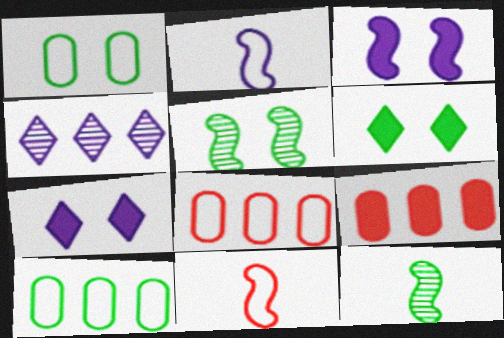[[1, 5, 6], 
[6, 10, 12], 
[7, 8, 12]]